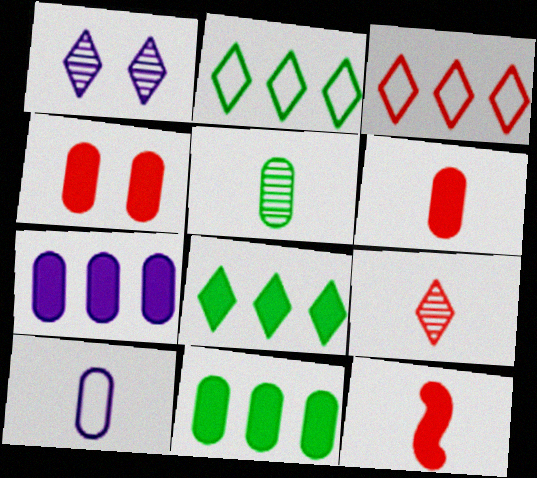[[5, 6, 10]]